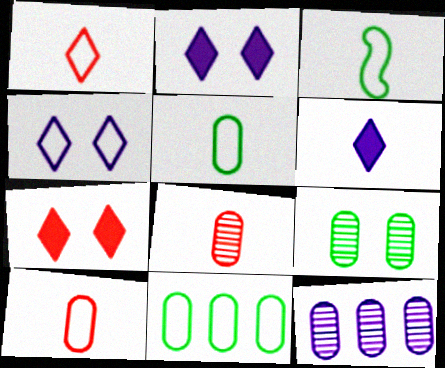[[3, 6, 8], 
[3, 7, 12], 
[8, 9, 12]]